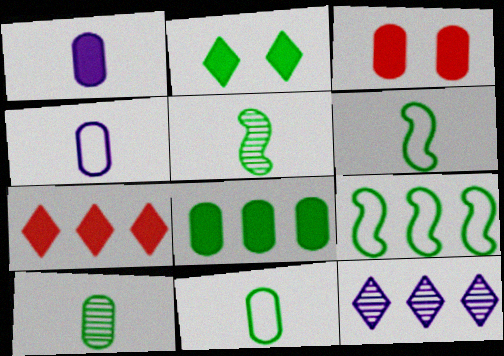[[1, 3, 8], 
[2, 9, 10], 
[3, 6, 12]]